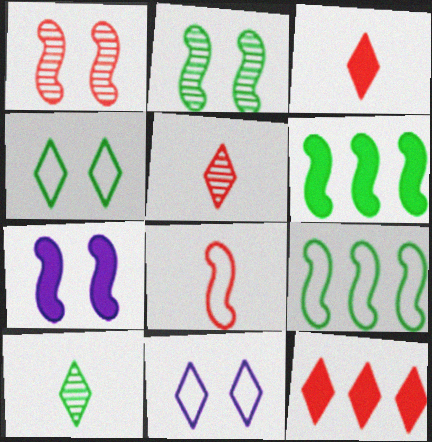[[10, 11, 12]]